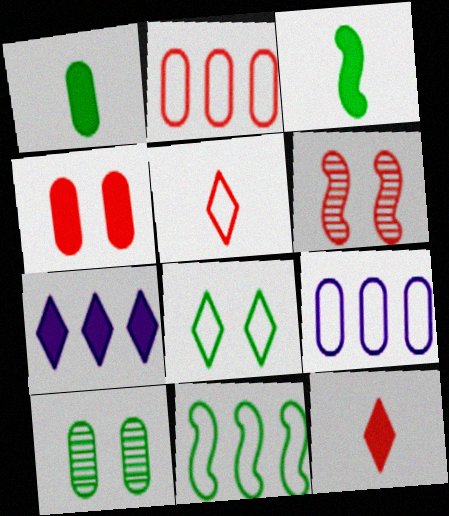[[2, 6, 12], 
[3, 4, 7]]